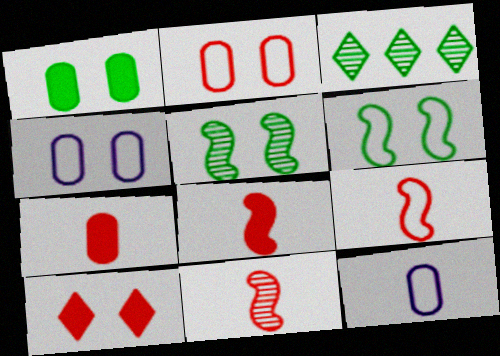[[3, 4, 8], 
[4, 5, 10], 
[8, 9, 11]]